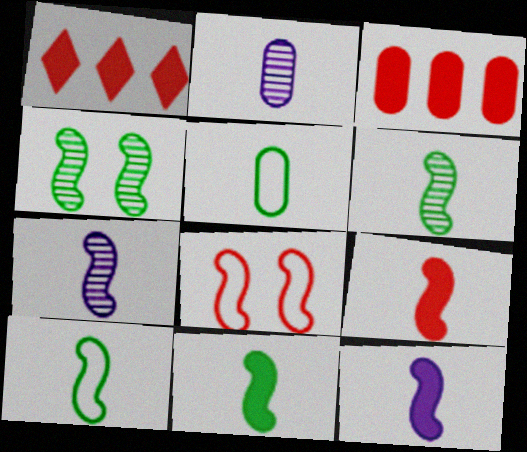[[6, 10, 11], 
[7, 9, 10], 
[9, 11, 12]]